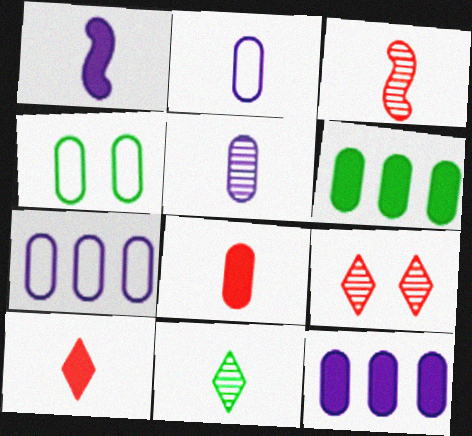[[3, 5, 11]]